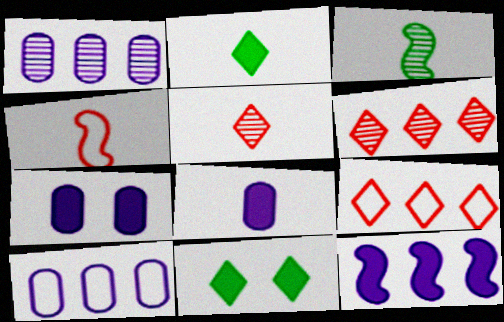[[1, 4, 11], 
[3, 7, 9]]